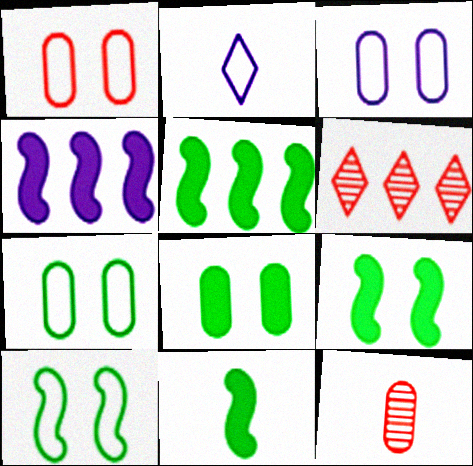[[1, 3, 7], 
[2, 11, 12], 
[3, 6, 11], 
[5, 9, 11]]